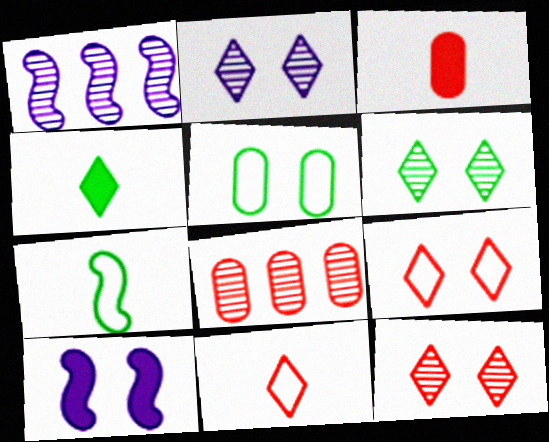[[2, 6, 12], 
[5, 10, 12]]